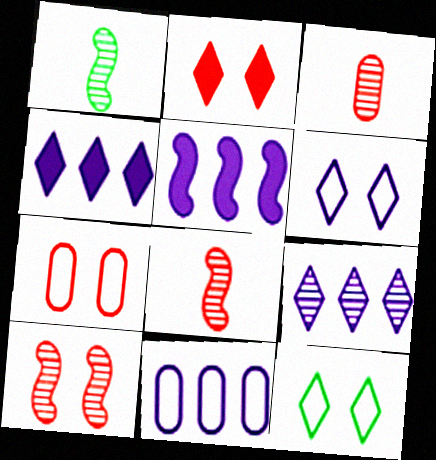[[1, 2, 11], 
[1, 4, 7], 
[2, 7, 10], 
[3, 5, 12], 
[5, 9, 11]]